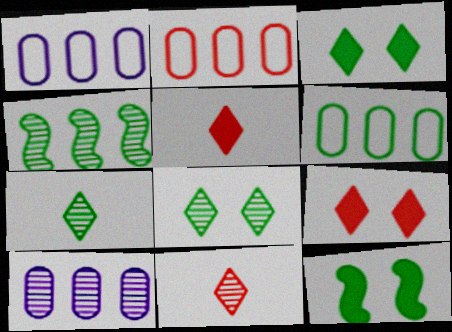[[1, 2, 6], 
[1, 11, 12], 
[6, 7, 12]]